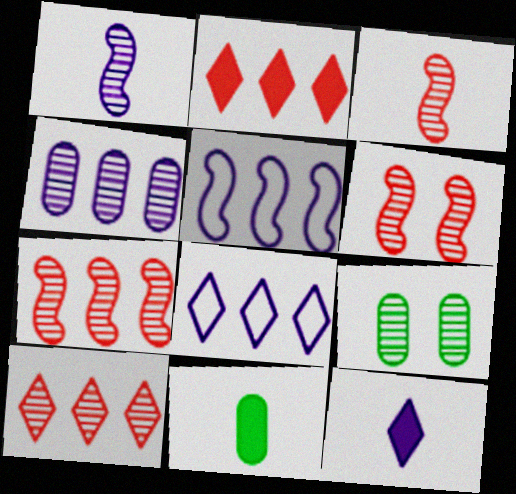[[1, 9, 10], 
[3, 6, 7], 
[6, 8, 11]]